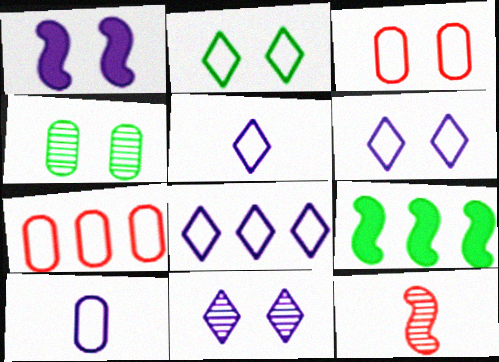[[5, 6, 8]]